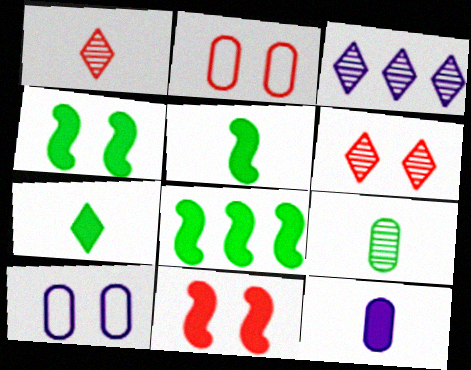[[1, 8, 10], 
[2, 3, 5], 
[2, 6, 11], 
[4, 5, 8], 
[4, 6, 10]]